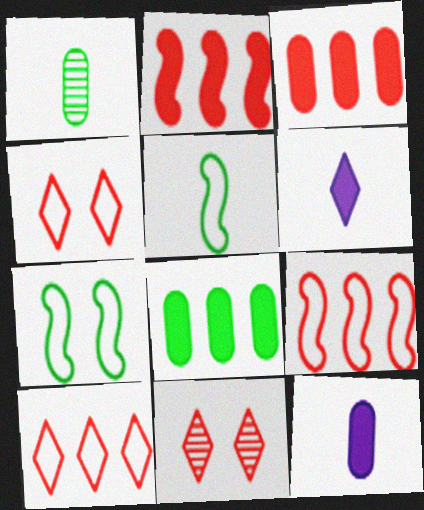[]